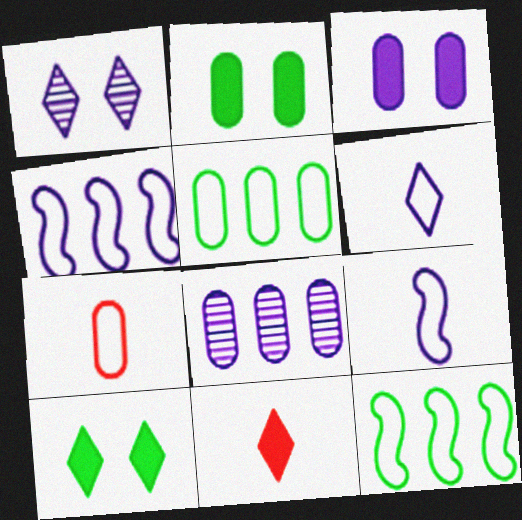[[2, 7, 8]]